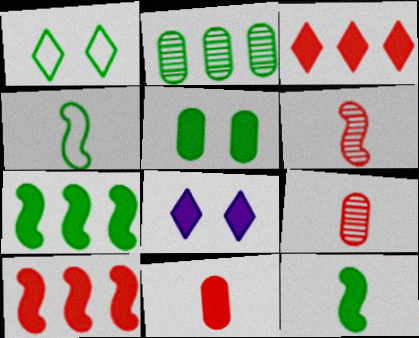[[1, 2, 12], 
[7, 8, 11]]